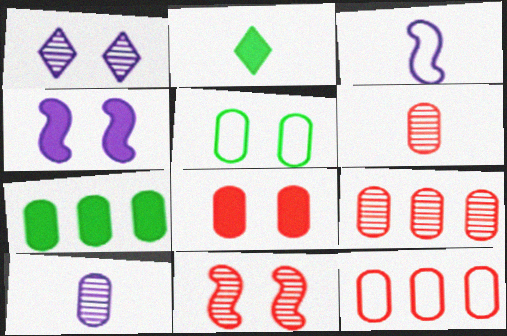[[2, 3, 6], 
[6, 8, 12]]